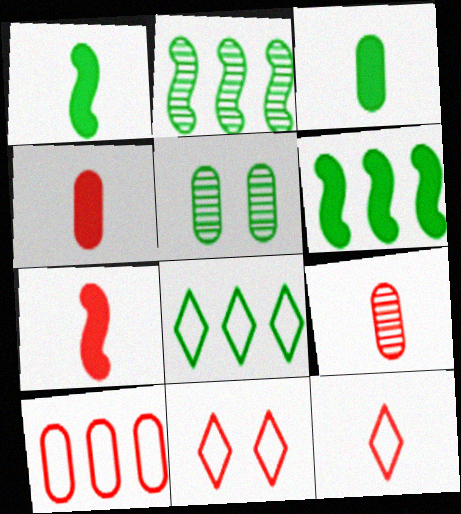[[1, 5, 8], 
[7, 9, 12]]